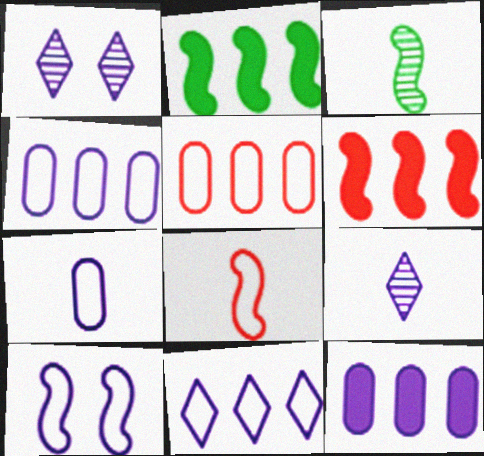[[3, 6, 10], 
[7, 10, 11], 
[9, 10, 12]]